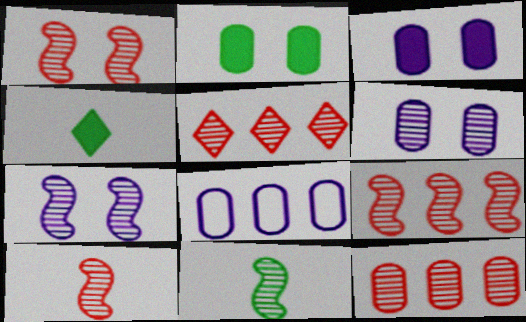[[1, 4, 8], 
[1, 9, 10], 
[5, 6, 11], 
[5, 9, 12], 
[7, 9, 11]]